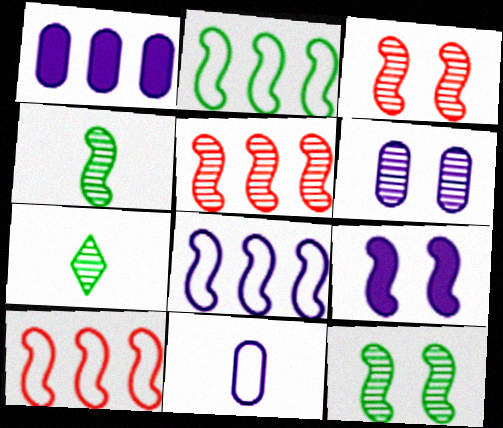[[1, 6, 11], 
[2, 8, 10], 
[4, 9, 10], 
[5, 6, 7]]